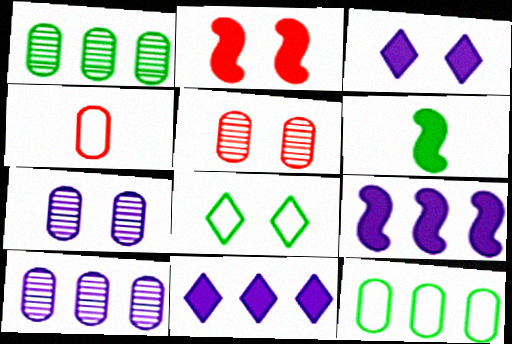[[1, 6, 8], 
[2, 6, 9], 
[2, 7, 8]]